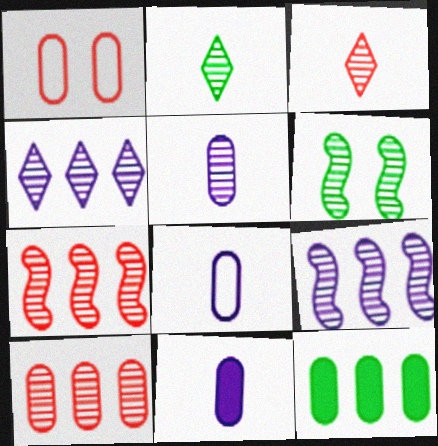[[1, 5, 12], 
[5, 8, 11]]